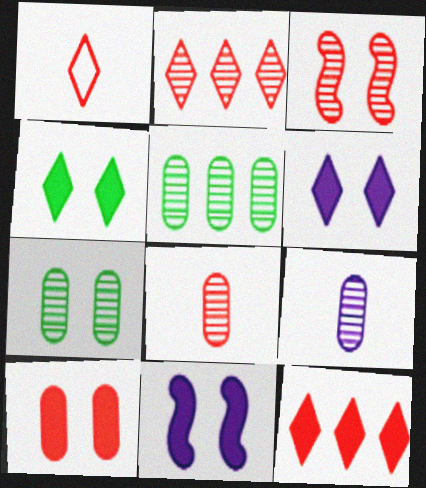[[1, 5, 11], 
[2, 3, 8], 
[4, 10, 11]]